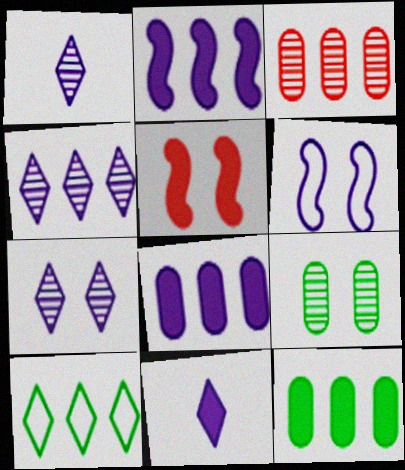[[1, 4, 7], 
[1, 6, 8], 
[2, 3, 10], 
[5, 11, 12]]